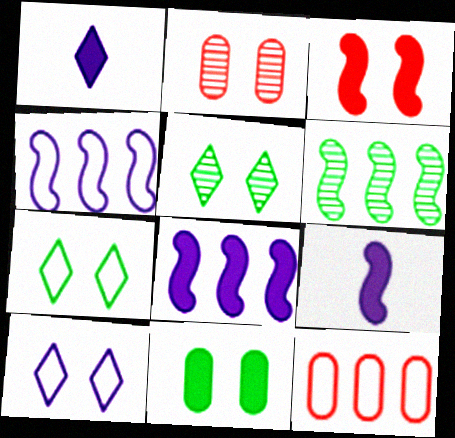[[5, 9, 12]]